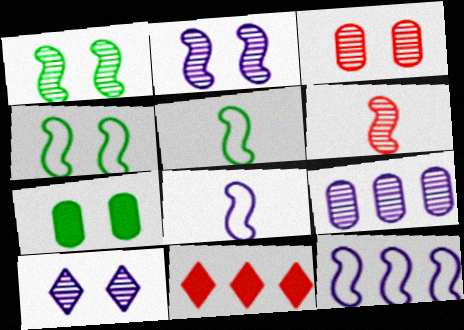[[1, 3, 10]]